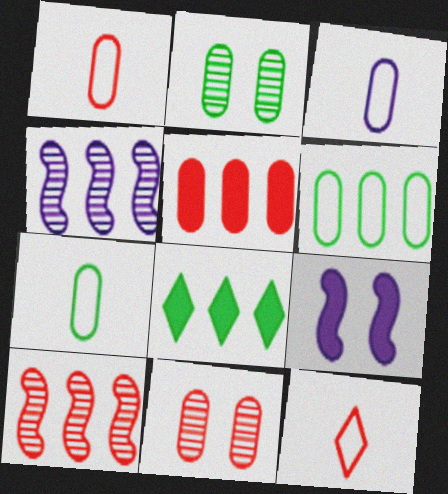[[1, 3, 7], 
[1, 5, 11], 
[2, 3, 5]]